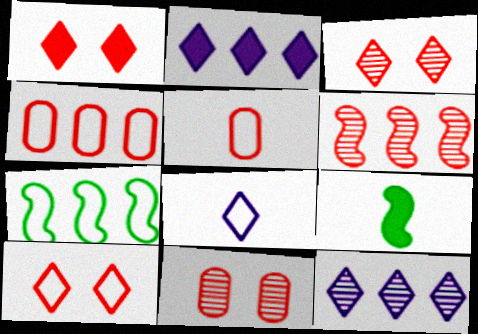[[1, 3, 10], 
[1, 5, 6]]